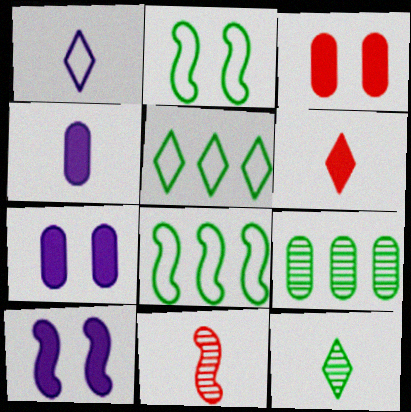[[1, 6, 12], 
[5, 7, 11], 
[8, 10, 11]]